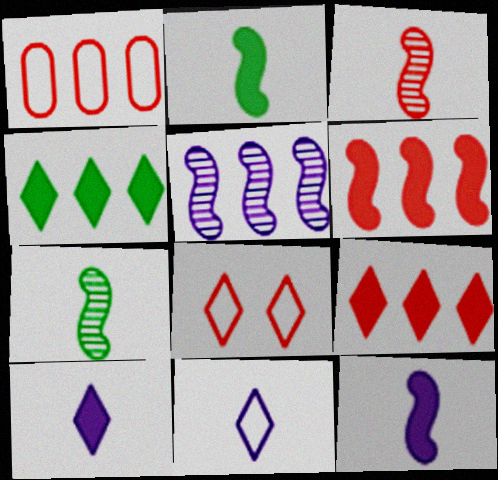[[1, 4, 5]]